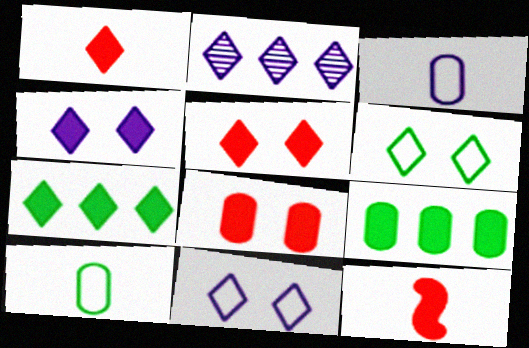[[1, 2, 6], 
[1, 4, 7], 
[4, 9, 12]]